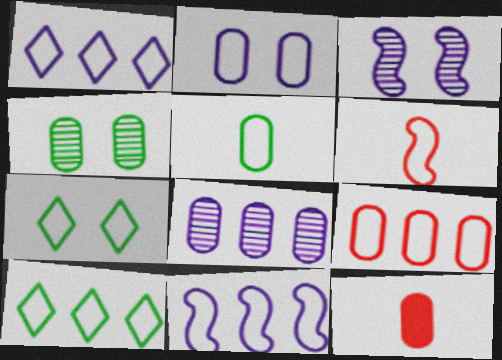[[2, 5, 9], 
[2, 6, 10], 
[3, 10, 12], 
[9, 10, 11]]